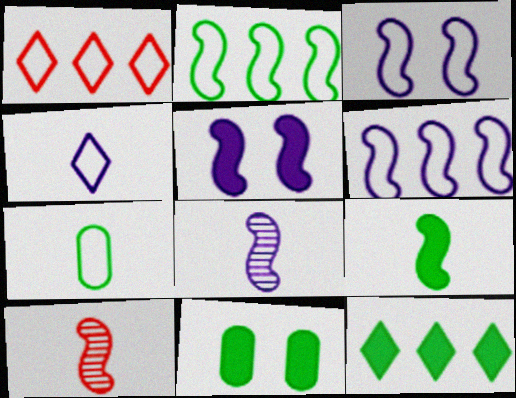[[1, 3, 7], 
[1, 8, 11], 
[2, 5, 10], 
[5, 6, 8], 
[9, 11, 12]]